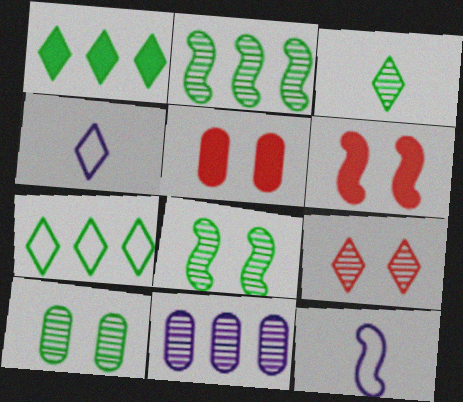[[1, 4, 9], 
[2, 3, 10], 
[2, 4, 5], 
[2, 6, 12]]